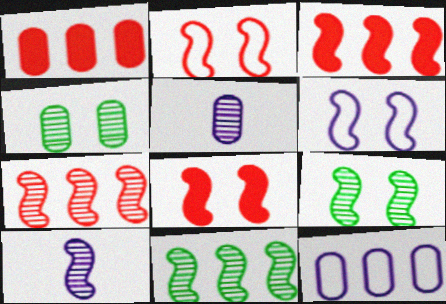[[6, 8, 9], 
[7, 9, 10]]